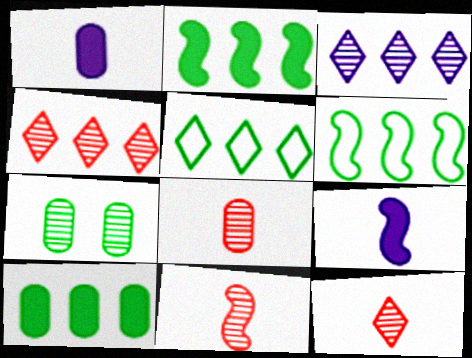[[3, 7, 11], 
[8, 11, 12]]